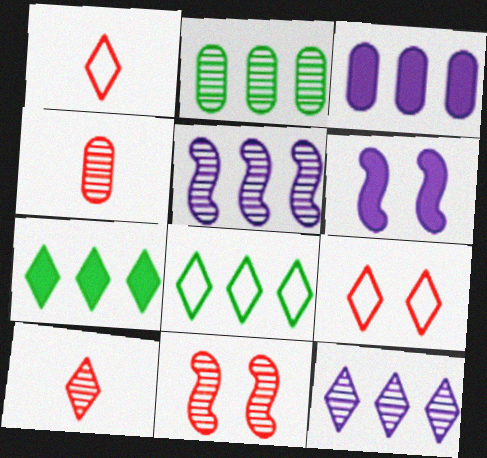[[1, 2, 6], 
[4, 6, 8]]